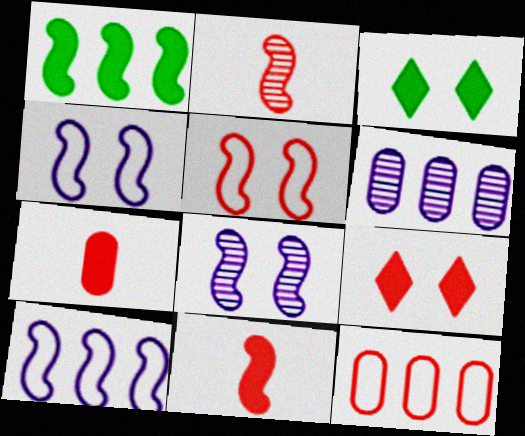[[1, 2, 4], 
[2, 9, 12]]